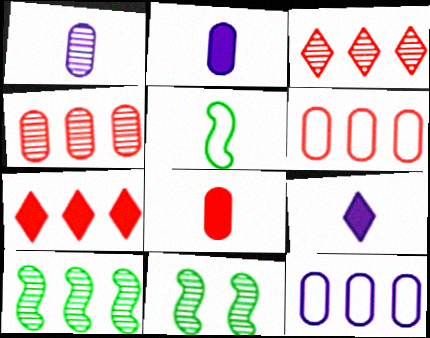[[1, 3, 11], 
[6, 9, 11], 
[7, 10, 12]]